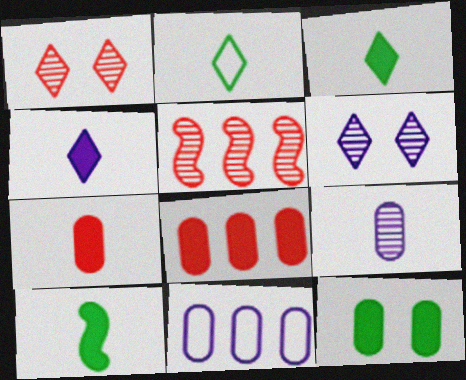[[1, 10, 11], 
[4, 7, 10]]